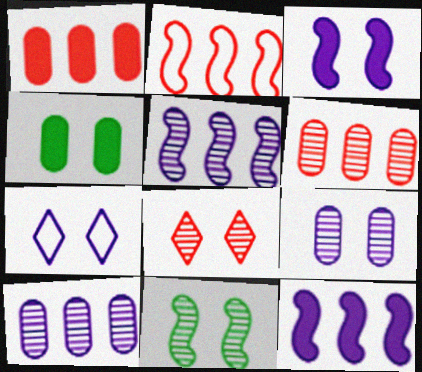[[3, 7, 9], 
[8, 9, 11]]